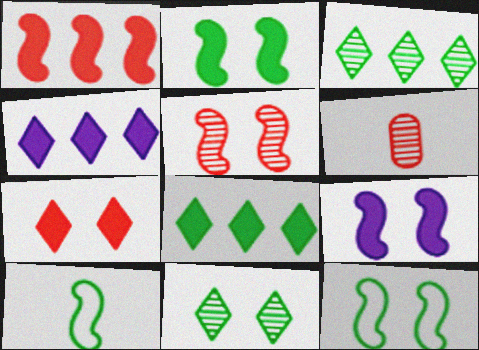[[4, 6, 12], 
[5, 9, 12]]